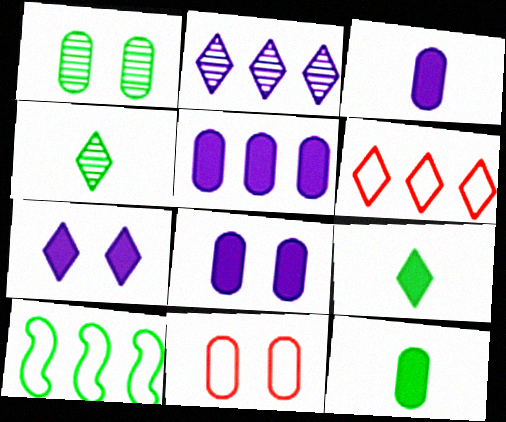[[1, 8, 11], 
[1, 9, 10], 
[3, 5, 8], 
[4, 6, 7]]